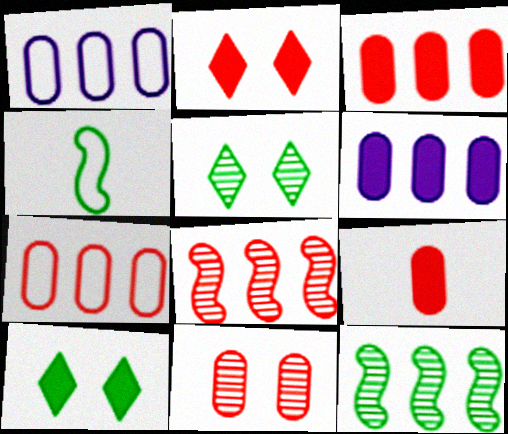[[7, 9, 11]]